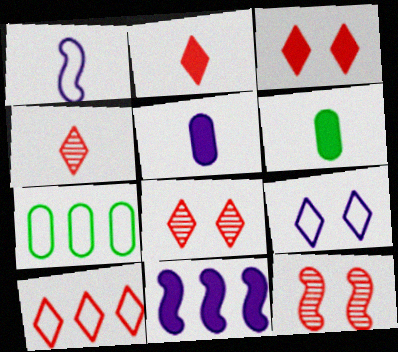[[1, 4, 6], 
[2, 8, 10], 
[3, 4, 10], 
[3, 6, 11]]